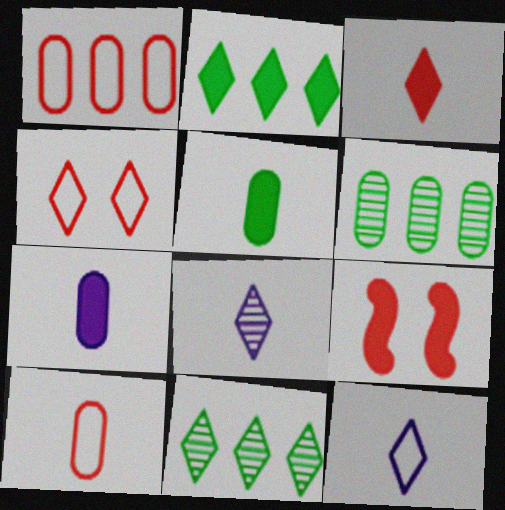[[2, 4, 8], 
[2, 7, 9], 
[6, 9, 12]]